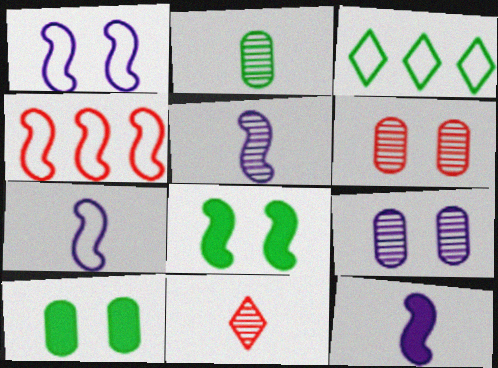[[2, 3, 8], 
[2, 5, 11], 
[3, 6, 12], 
[4, 5, 8], 
[5, 7, 12]]